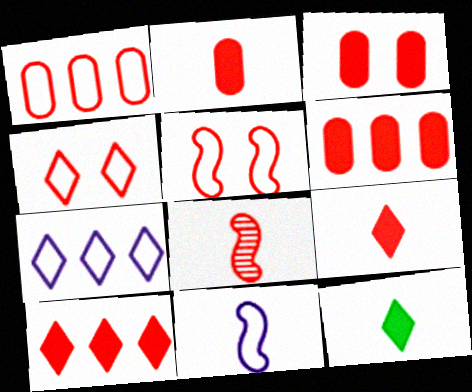[[2, 3, 6], 
[4, 6, 8]]